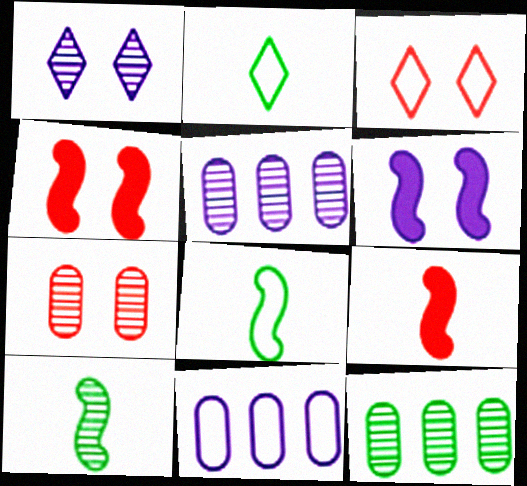[[2, 4, 5], 
[3, 4, 7], 
[3, 8, 11]]